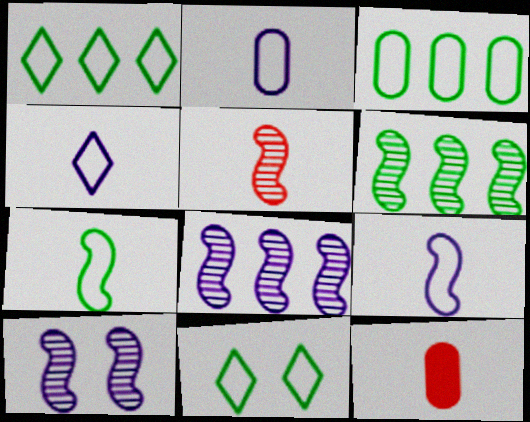[[1, 10, 12], 
[2, 4, 9], 
[3, 7, 11], 
[5, 6, 10], 
[8, 11, 12]]